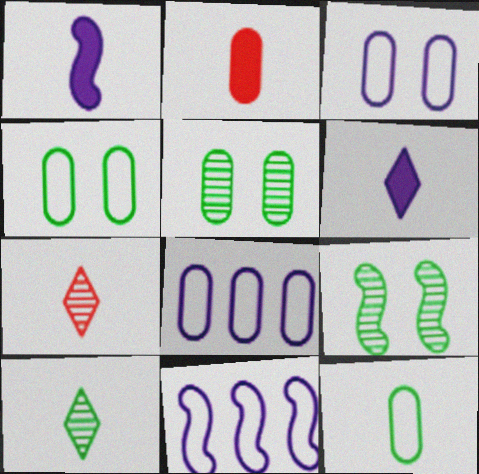[[1, 7, 12], 
[2, 5, 8]]